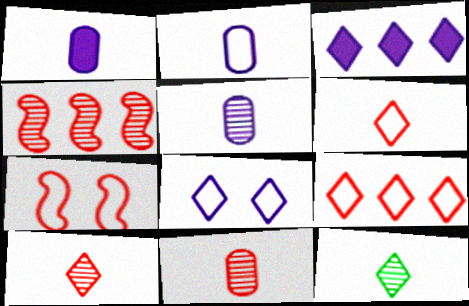[[1, 2, 5]]